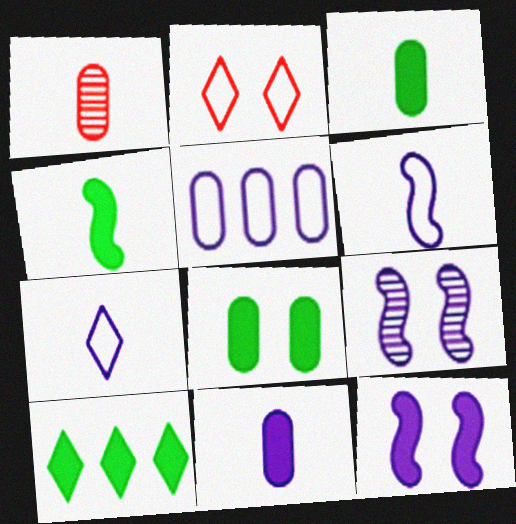[[1, 4, 7], 
[1, 5, 8], 
[2, 8, 9], 
[4, 8, 10]]